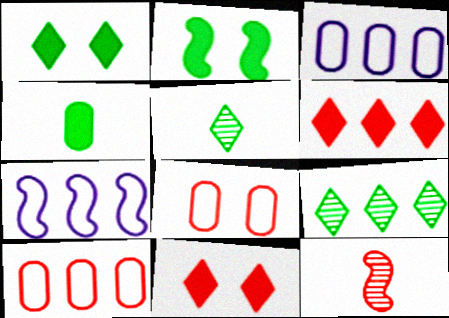[[1, 3, 12], 
[2, 7, 12], 
[6, 8, 12], 
[10, 11, 12]]